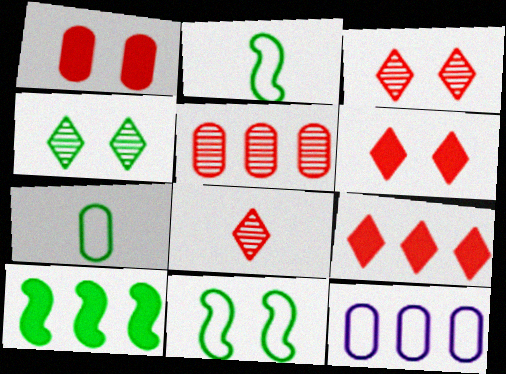[[4, 7, 10]]